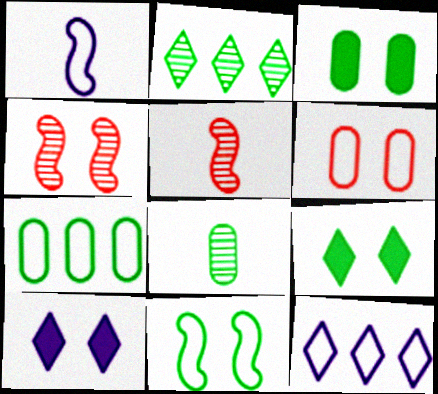[[3, 5, 12], 
[3, 7, 8], 
[5, 7, 10]]